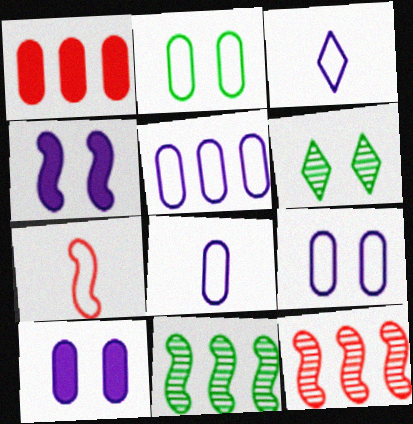[[4, 7, 11], 
[5, 8, 9]]